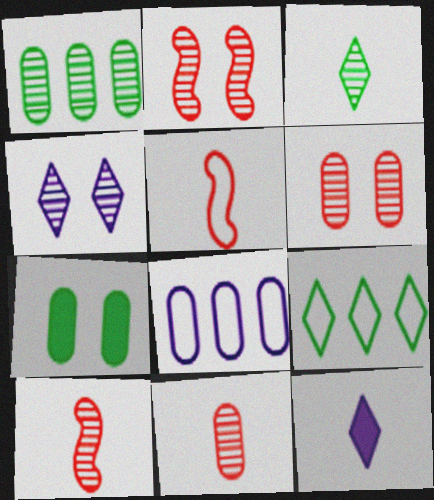[[1, 4, 10], 
[7, 8, 11]]